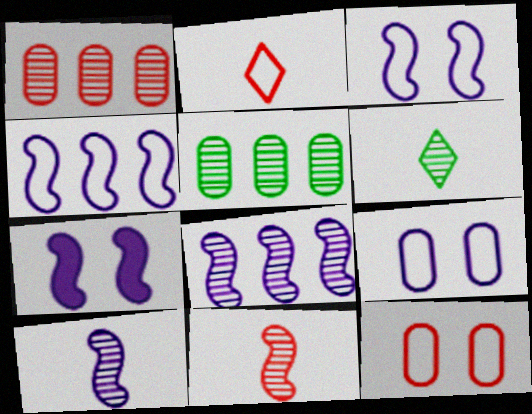[[2, 5, 7], 
[4, 7, 10]]